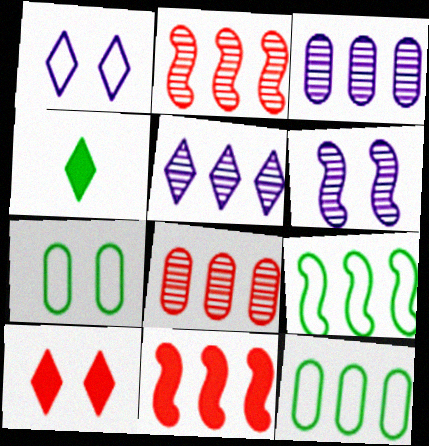[[5, 11, 12], 
[6, 7, 10]]